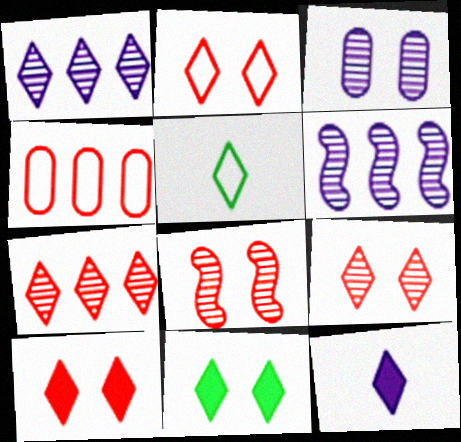[[1, 5, 10], 
[2, 9, 10]]